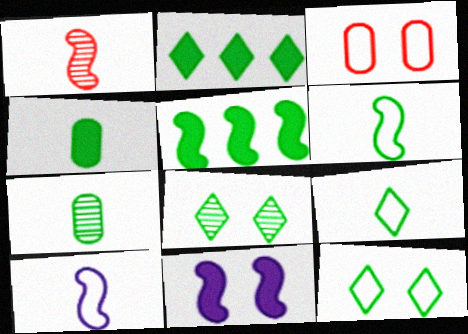[[2, 8, 9], 
[3, 8, 11], 
[5, 7, 12]]